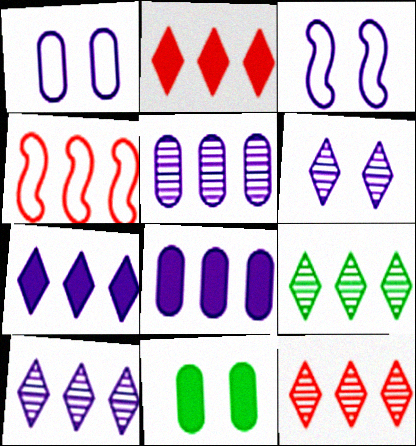[[4, 8, 9], 
[9, 10, 12]]